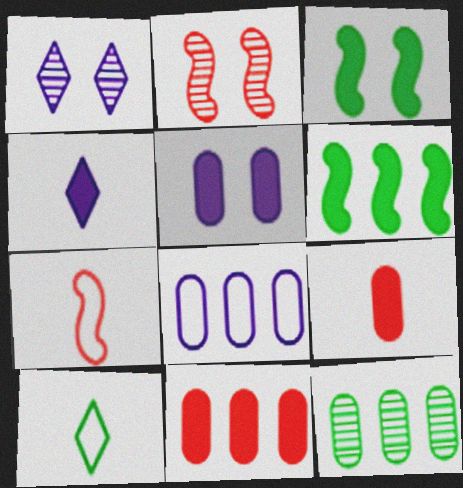[[3, 4, 11], 
[3, 10, 12], 
[8, 11, 12]]